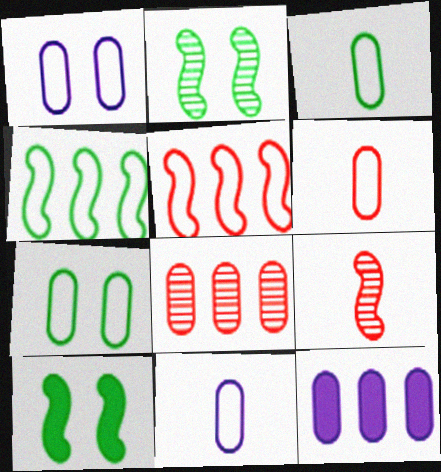[[3, 6, 11]]